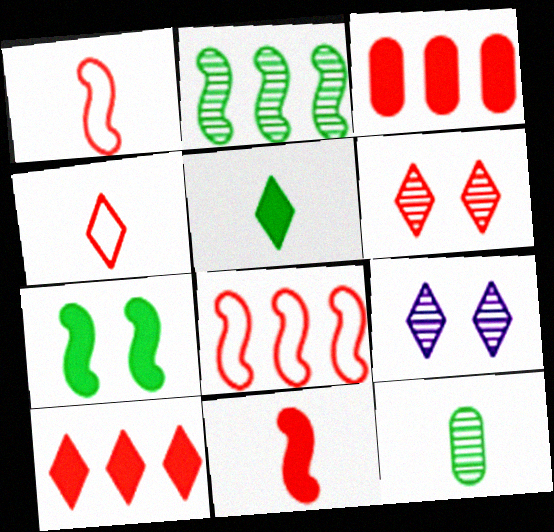[[1, 3, 6], 
[4, 6, 10]]